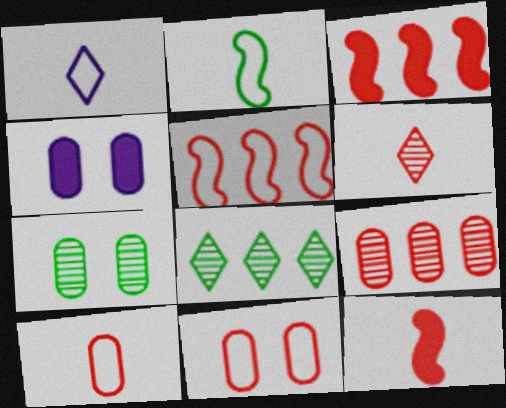[[1, 2, 10], 
[1, 3, 7], 
[3, 6, 11], 
[4, 7, 11], 
[6, 10, 12]]